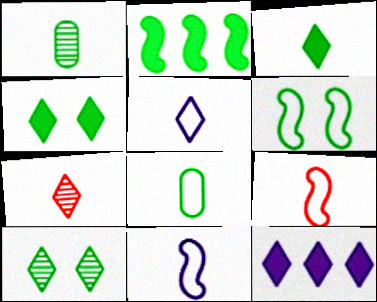[[2, 8, 10], 
[3, 5, 7], 
[5, 8, 9]]